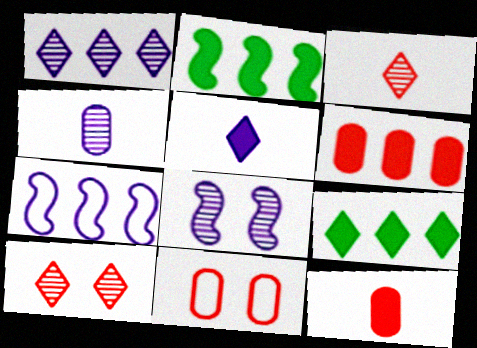[[1, 4, 8]]